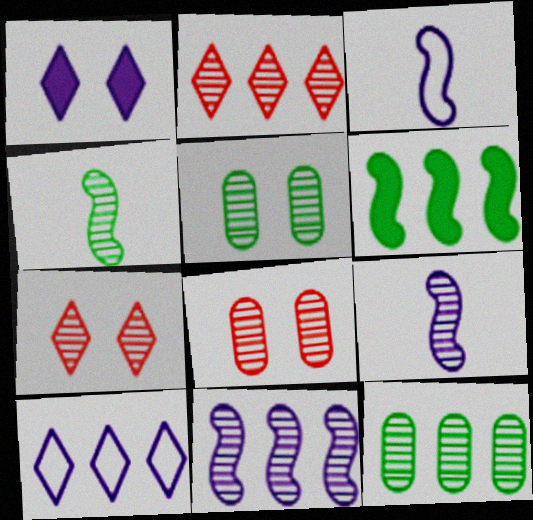[[2, 5, 9], 
[2, 11, 12], 
[7, 9, 12]]